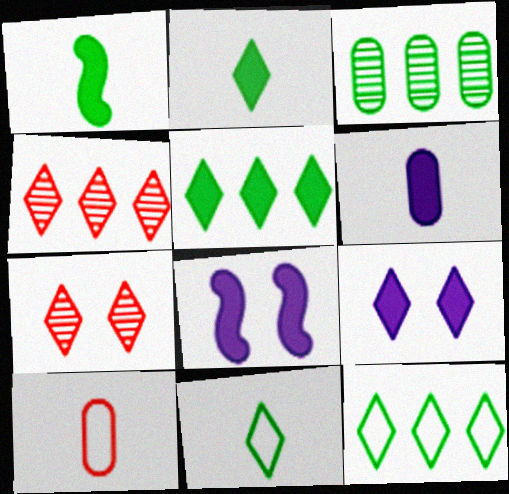[[4, 9, 11]]